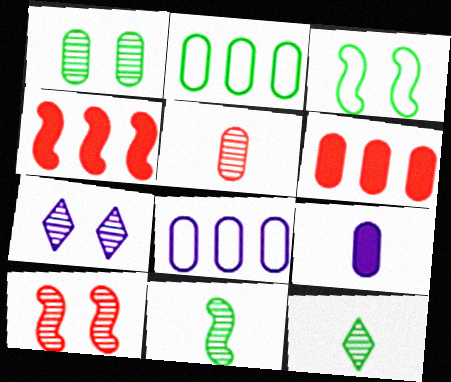[[1, 7, 10]]